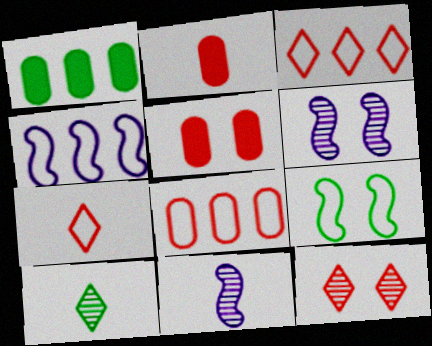[[1, 6, 7], 
[1, 9, 10], 
[4, 5, 10]]